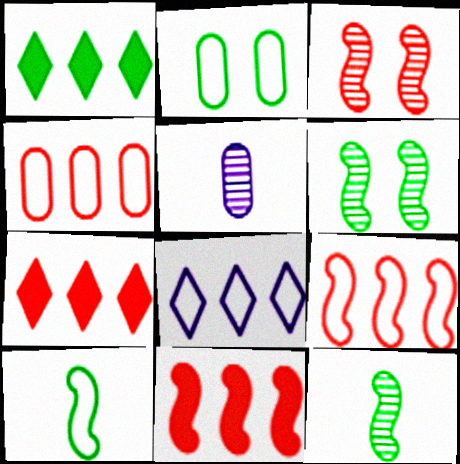[[1, 2, 12]]